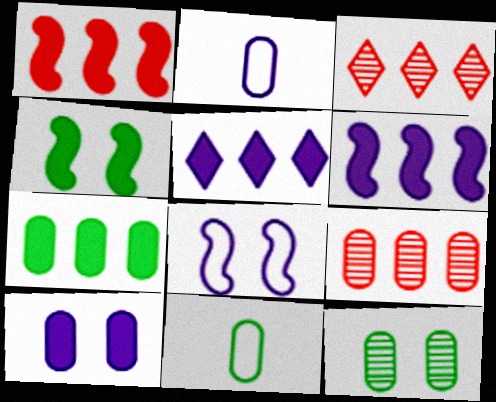[[1, 5, 7], 
[2, 3, 4], 
[7, 11, 12], 
[9, 10, 11]]